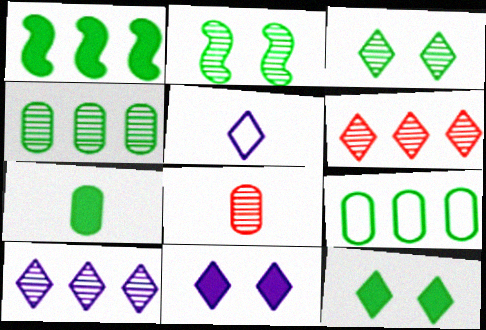[[1, 7, 12], 
[2, 8, 10], 
[5, 6, 12], 
[5, 10, 11]]